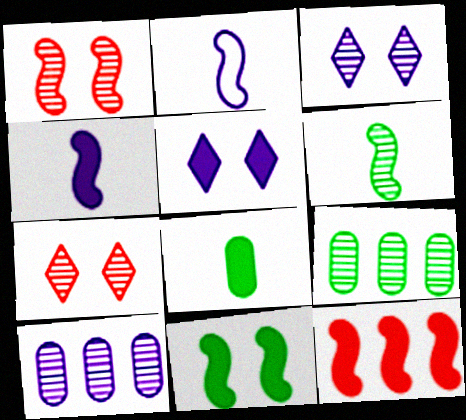[[2, 5, 10], 
[4, 11, 12], 
[5, 8, 12], 
[6, 7, 10]]